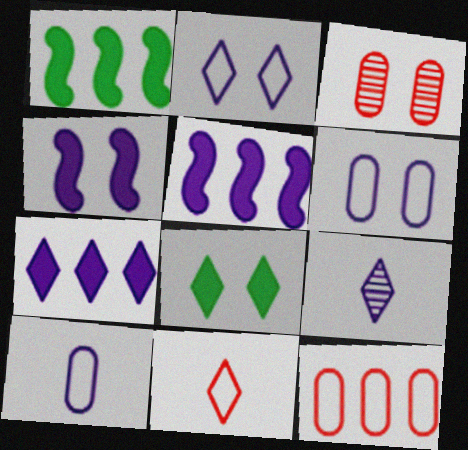[[2, 7, 9], 
[5, 6, 9]]